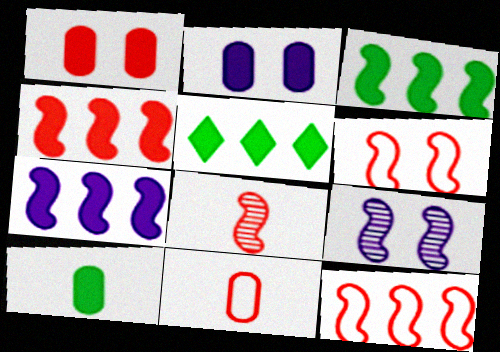[[3, 4, 7], 
[4, 6, 8], 
[5, 9, 11]]